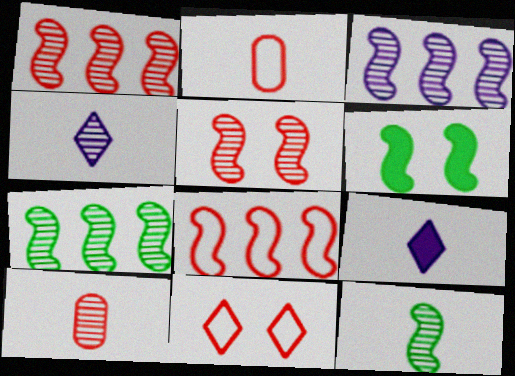[[1, 3, 7], 
[2, 8, 11], 
[2, 9, 12], 
[3, 5, 12], 
[4, 10, 12]]